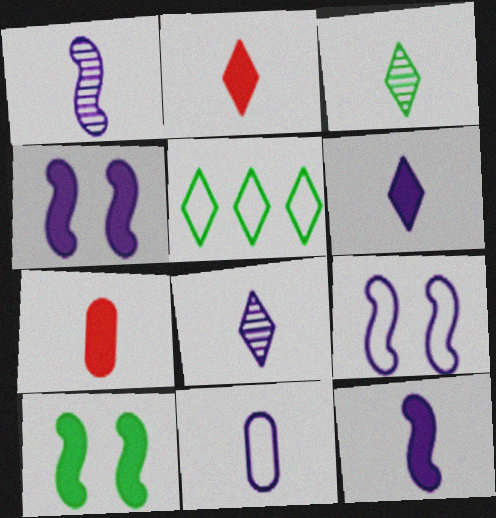[[1, 6, 11], 
[8, 11, 12]]